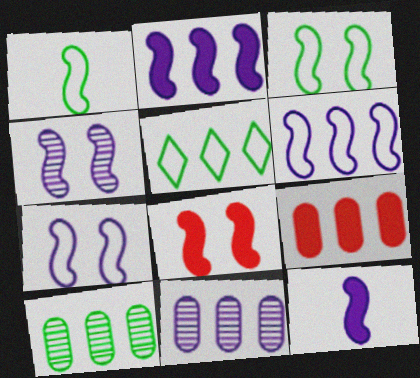[[3, 4, 8], 
[4, 6, 12]]